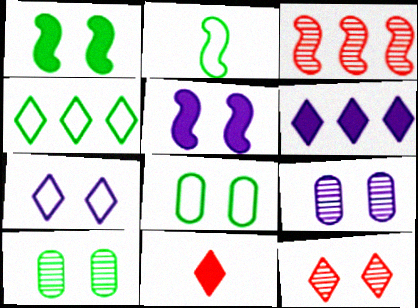[[2, 3, 5], 
[2, 4, 8], 
[5, 7, 9], 
[5, 8, 12]]